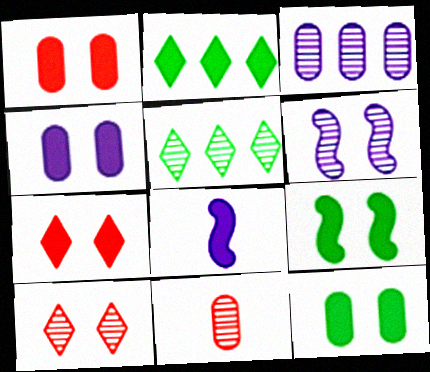[[1, 2, 8], 
[1, 4, 12], 
[4, 7, 9], 
[5, 6, 11]]